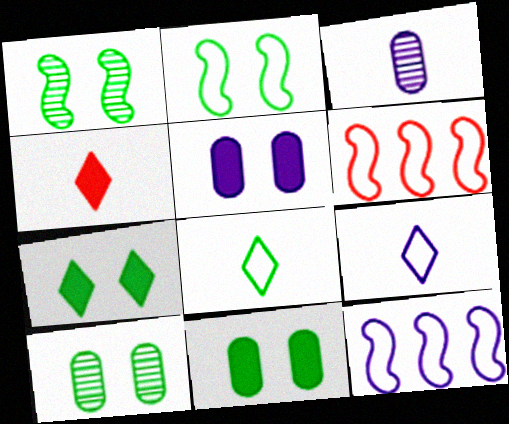[[2, 7, 10], 
[3, 6, 7], 
[4, 10, 12]]